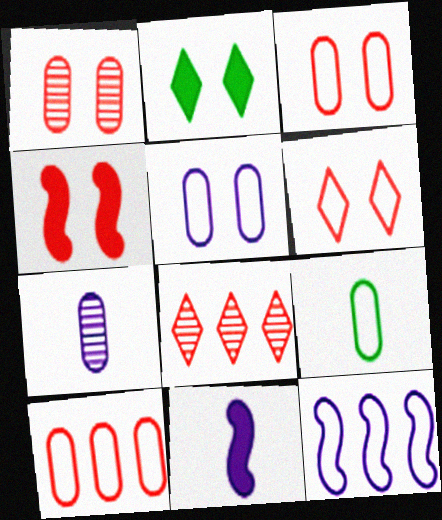[[1, 4, 6], 
[5, 9, 10], 
[6, 9, 12]]